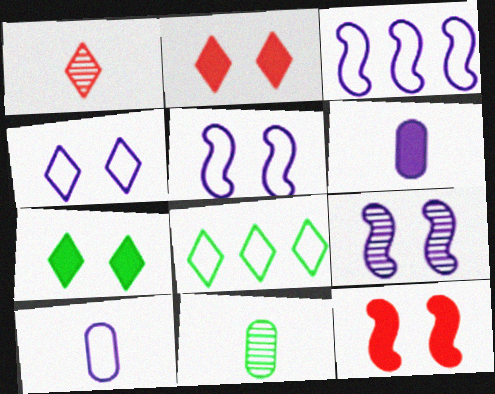[[2, 3, 11], 
[3, 4, 10]]